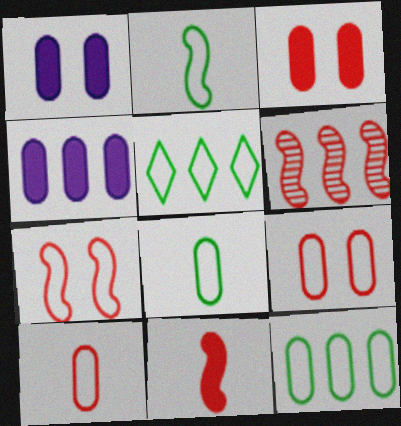[[4, 5, 6], 
[6, 7, 11]]